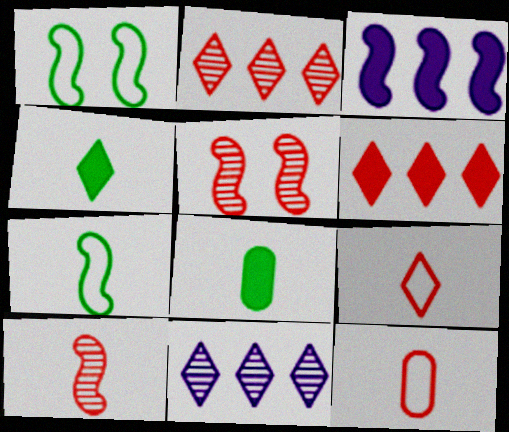[[1, 3, 10], 
[3, 5, 7], 
[5, 6, 12]]